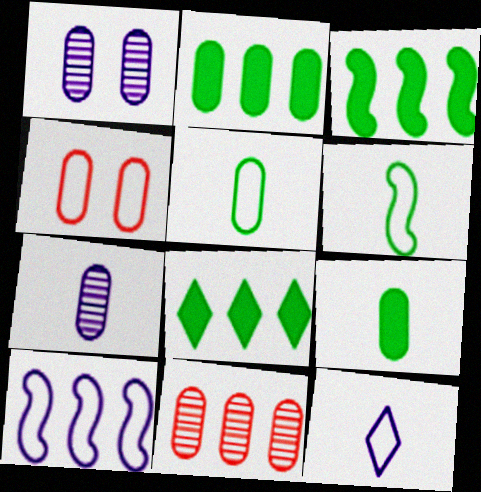[[2, 3, 8], 
[2, 4, 7], 
[8, 10, 11]]